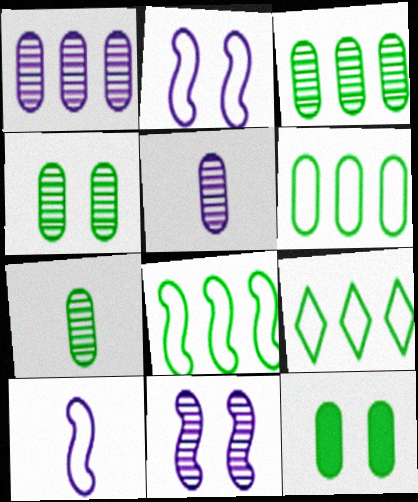[[3, 4, 7], 
[6, 7, 12], 
[6, 8, 9]]